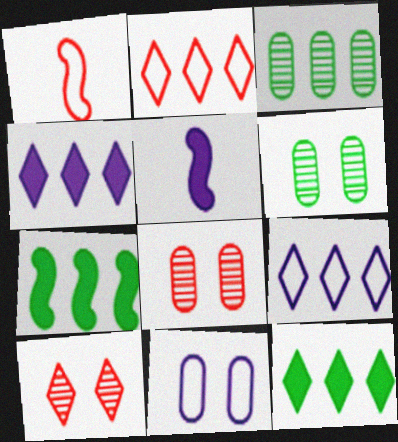[[1, 4, 6], 
[2, 5, 6]]